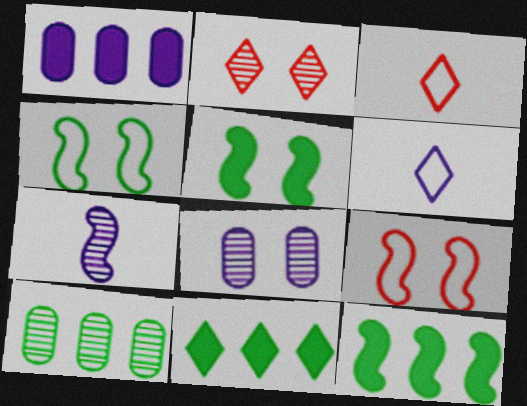[[2, 6, 11], 
[2, 7, 10], 
[3, 8, 12], 
[7, 9, 12]]